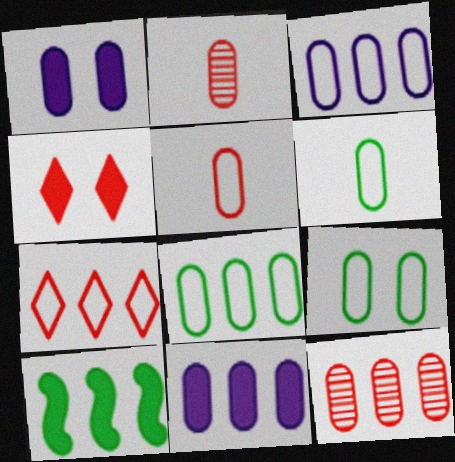[[1, 2, 8], 
[1, 6, 12], 
[2, 9, 11], 
[3, 5, 9], 
[6, 8, 9], 
[8, 11, 12]]